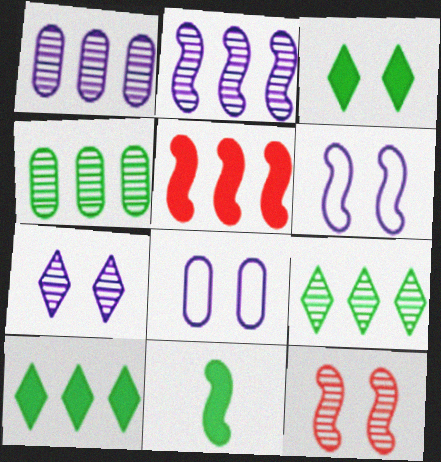[[3, 8, 12]]